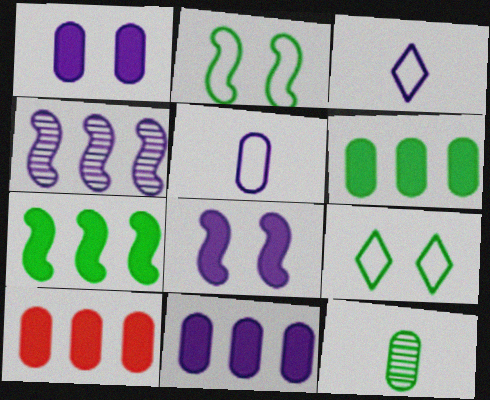[[1, 3, 4], 
[6, 10, 11], 
[7, 9, 12]]